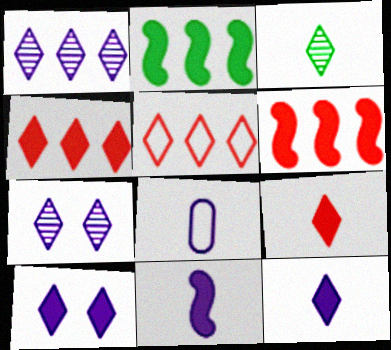[[3, 5, 10]]